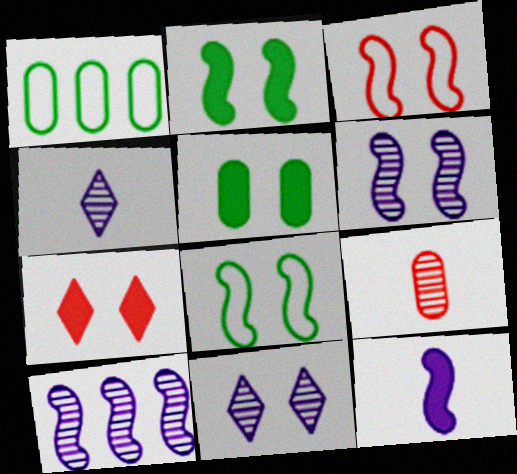[[2, 3, 6], 
[3, 5, 11]]